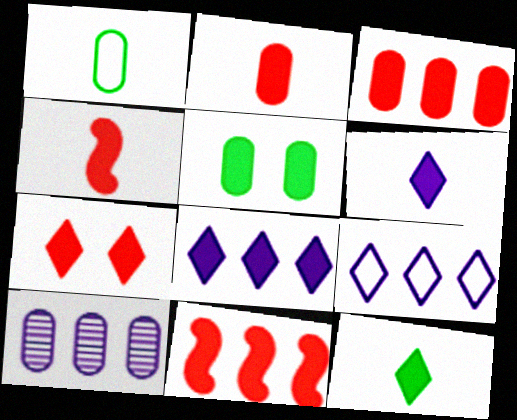[[2, 7, 11], 
[3, 4, 7], 
[4, 5, 8], 
[5, 6, 11], 
[7, 8, 12]]